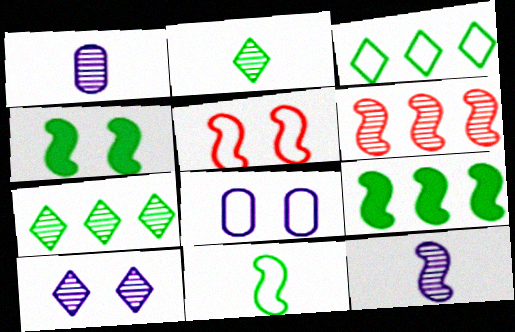[[5, 9, 12]]